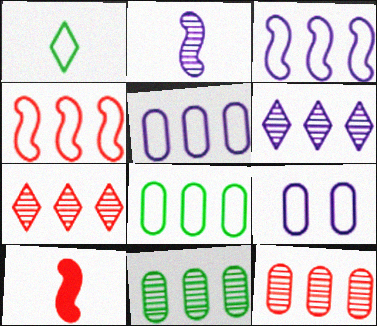[[1, 4, 9]]